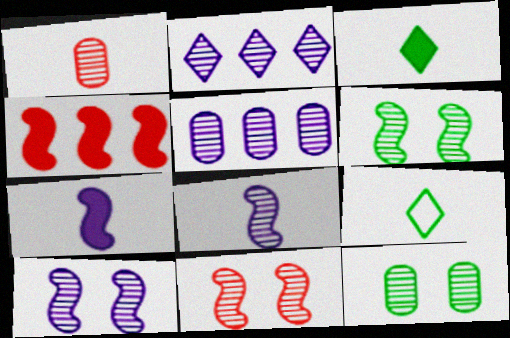[[1, 2, 6], 
[1, 5, 12], 
[1, 7, 9], 
[6, 10, 11]]